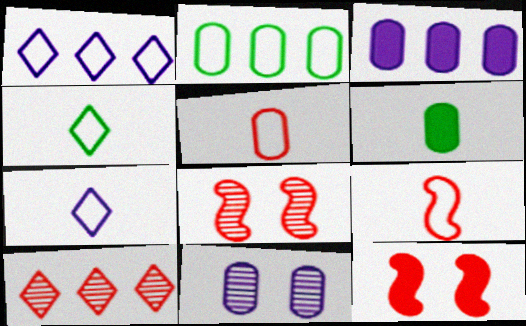[[1, 6, 8], 
[3, 4, 8], 
[5, 10, 12]]